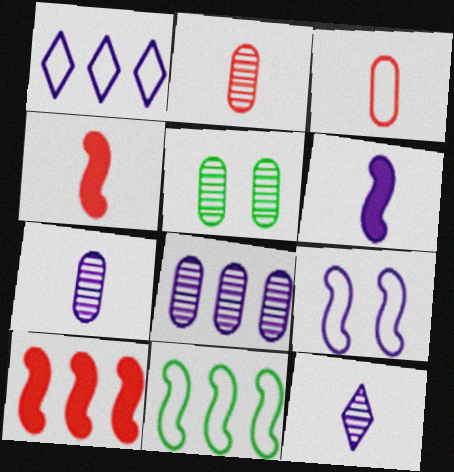[[1, 4, 5], 
[2, 5, 8]]